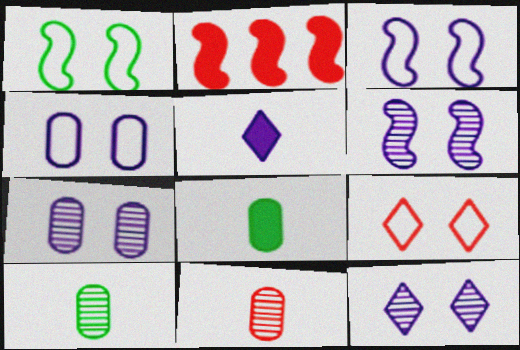[[1, 4, 9], 
[2, 9, 11], 
[6, 7, 12]]